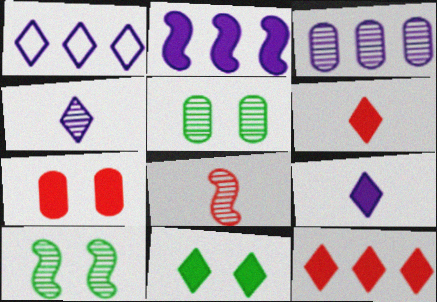[[1, 2, 3], 
[9, 11, 12]]